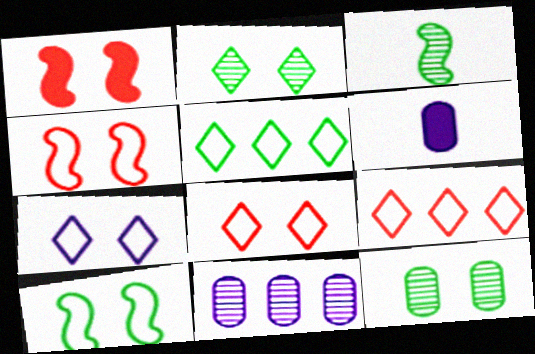[[1, 7, 12]]